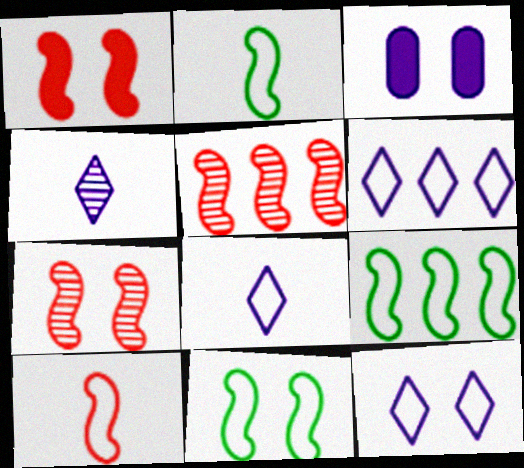[[1, 5, 10], 
[2, 9, 11], 
[6, 8, 12]]